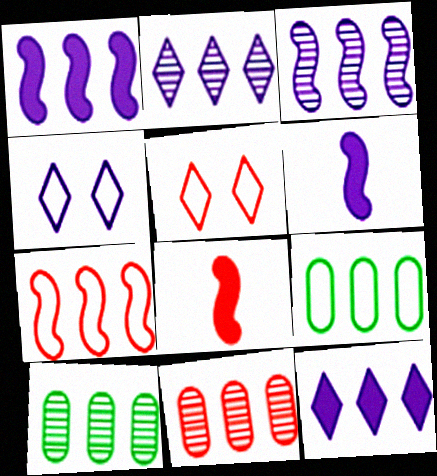[[4, 8, 10], 
[5, 6, 10], 
[5, 8, 11], 
[7, 10, 12]]